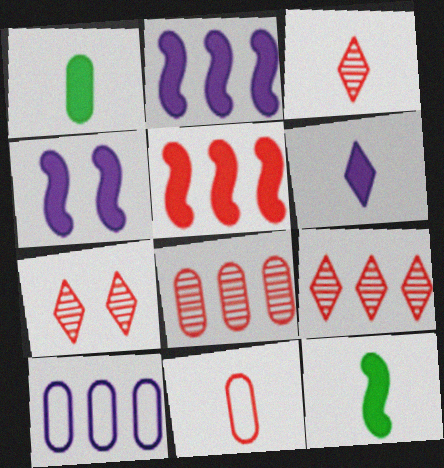[[3, 7, 9], 
[4, 5, 12], 
[5, 7, 11], 
[7, 10, 12]]